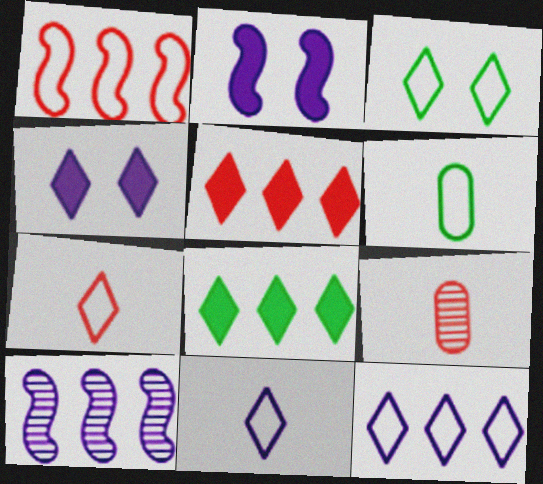[[3, 7, 12]]